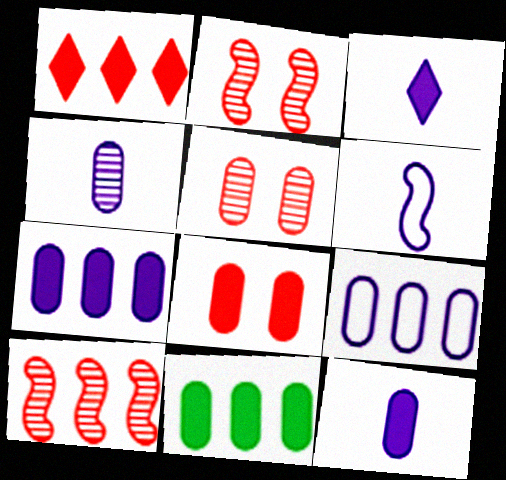[[3, 4, 6], 
[8, 11, 12]]